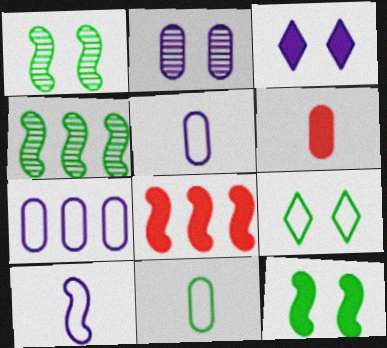[[1, 8, 10]]